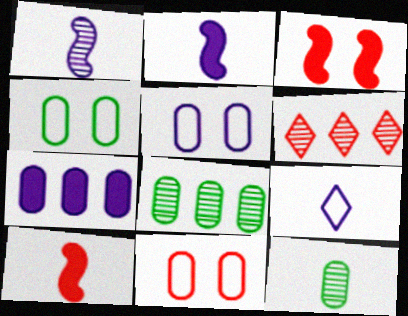[[2, 4, 6], 
[3, 8, 9], 
[4, 5, 11], 
[6, 10, 11], 
[7, 11, 12], 
[9, 10, 12]]